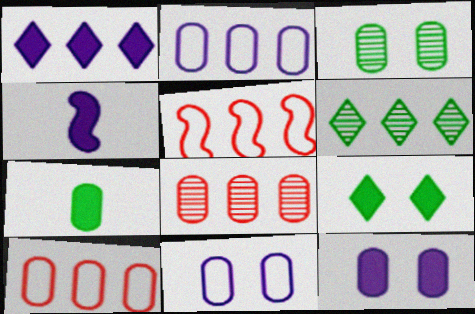[[1, 4, 12], 
[7, 8, 11]]